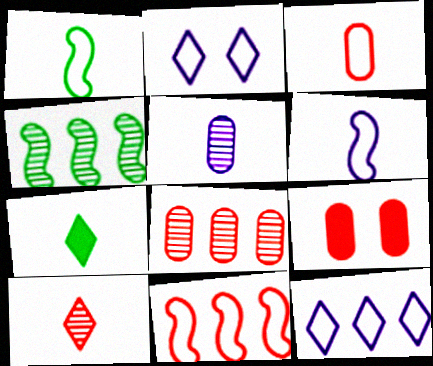[[3, 8, 9], 
[9, 10, 11]]